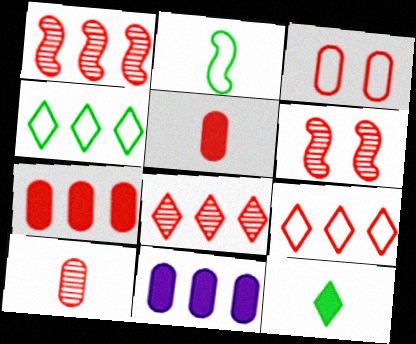[[1, 4, 11], 
[1, 7, 9], 
[3, 7, 10], 
[5, 6, 9], 
[6, 8, 10]]